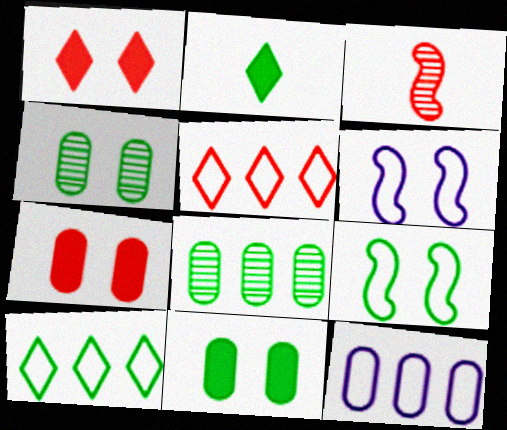[[1, 4, 6], 
[2, 8, 9], 
[3, 5, 7]]